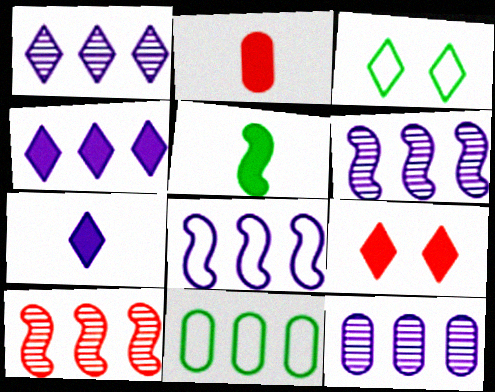[[1, 6, 12], 
[2, 3, 6], 
[2, 5, 7], 
[4, 8, 12], 
[4, 10, 11]]